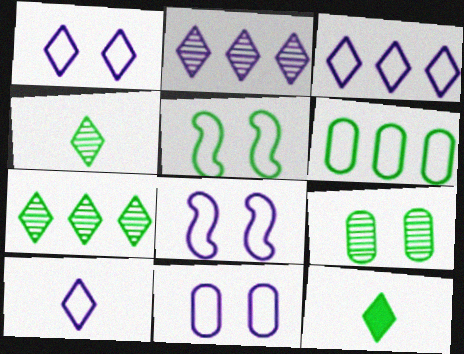[[1, 3, 10], 
[1, 8, 11]]